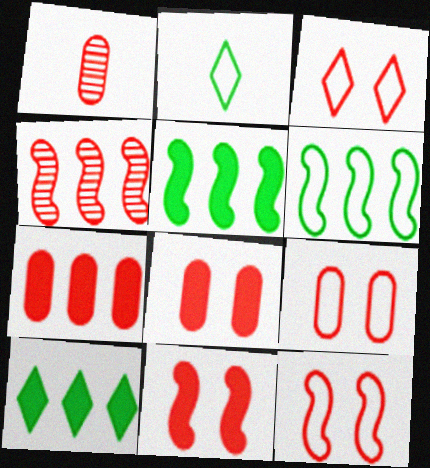[[1, 7, 9], 
[3, 9, 12]]